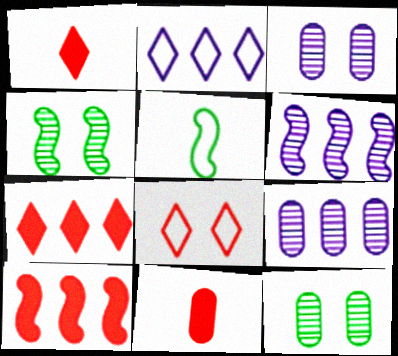[[2, 4, 11], 
[3, 5, 7]]